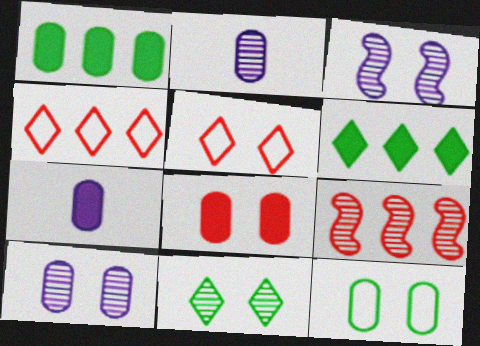[[1, 7, 8], 
[2, 9, 11], 
[8, 10, 12]]